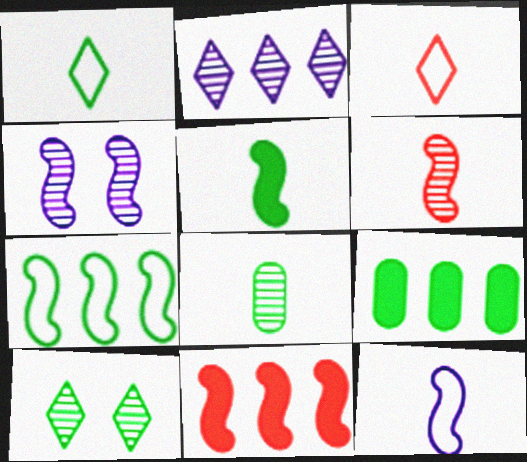[[1, 5, 8], 
[3, 4, 9], 
[5, 6, 12]]